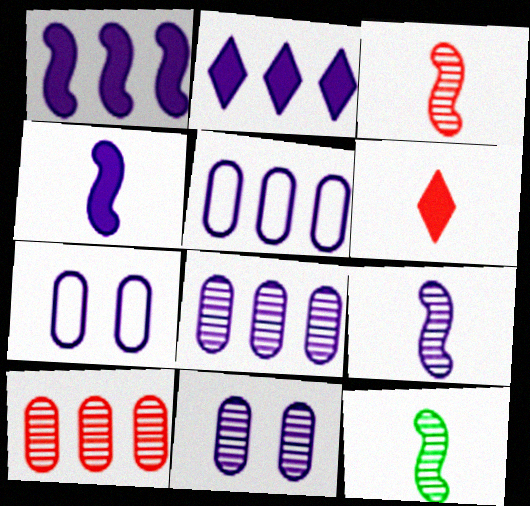[[2, 7, 9], 
[3, 9, 12]]